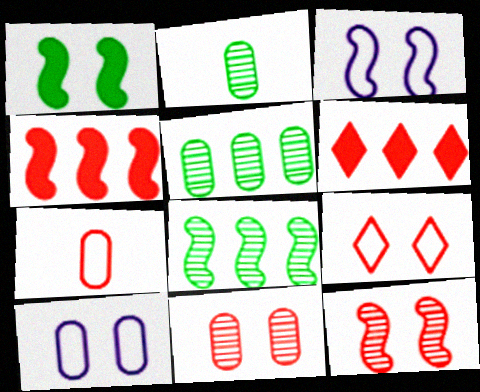[[1, 3, 12], 
[2, 3, 6], 
[6, 7, 12]]